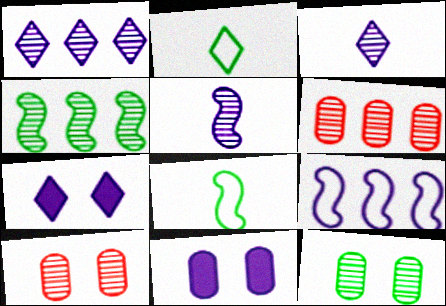[[1, 4, 6], 
[3, 4, 10], 
[3, 9, 11], 
[6, 7, 8]]